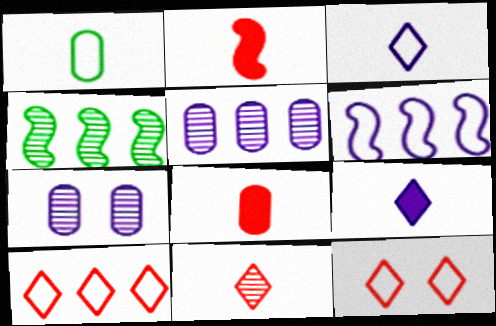[[1, 6, 12], 
[4, 7, 11], 
[6, 7, 9]]